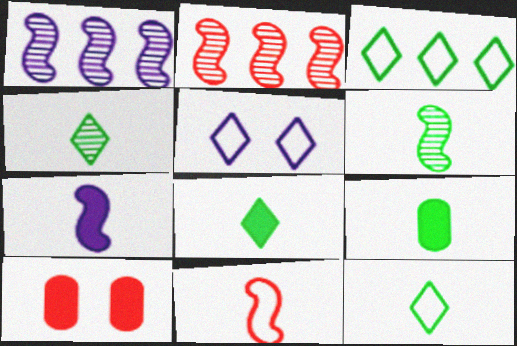[[1, 10, 12], 
[2, 5, 9], 
[4, 8, 12], 
[6, 7, 11], 
[6, 9, 12]]